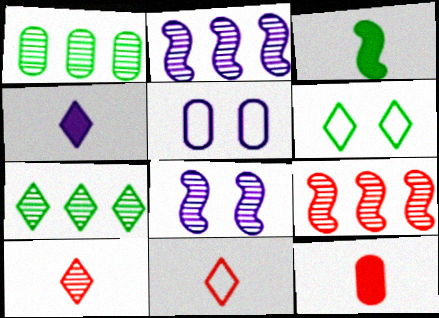[[1, 3, 6], 
[1, 5, 12], 
[1, 8, 10], 
[2, 4, 5], 
[2, 6, 12], 
[3, 4, 12]]